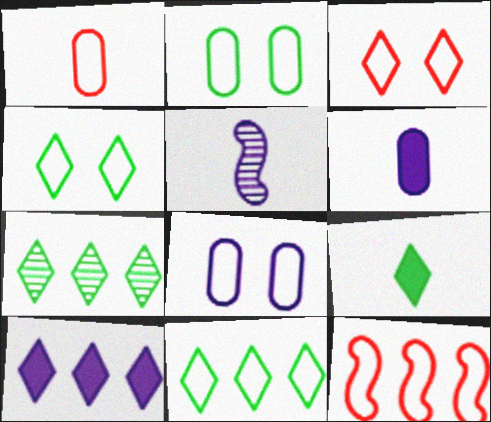[[1, 3, 12], 
[1, 5, 9], 
[4, 7, 9], 
[5, 8, 10]]